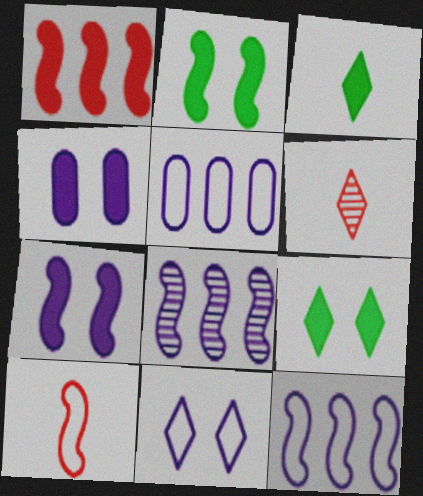[[1, 3, 4], 
[2, 5, 6], 
[2, 8, 10]]